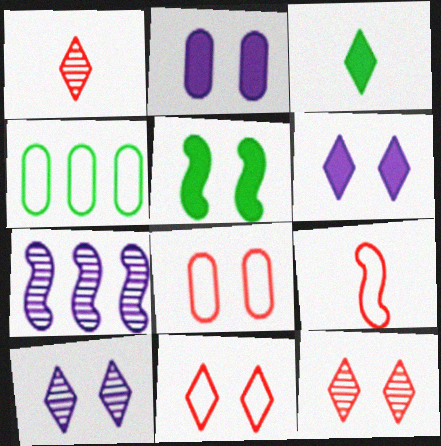[[3, 7, 8], 
[5, 7, 9], 
[5, 8, 10]]